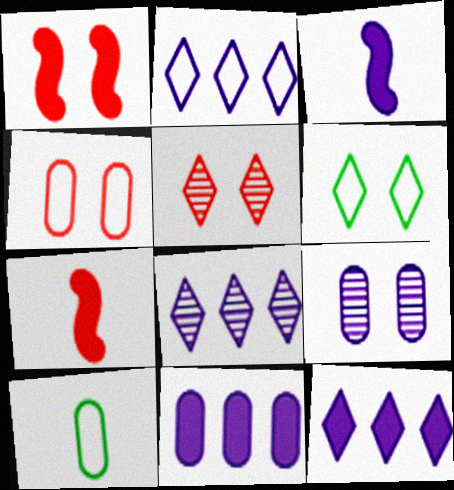[[1, 4, 5], 
[1, 6, 9], 
[1, 8, 10], 
[2, 3, 9], 
[2, 8, 12]]